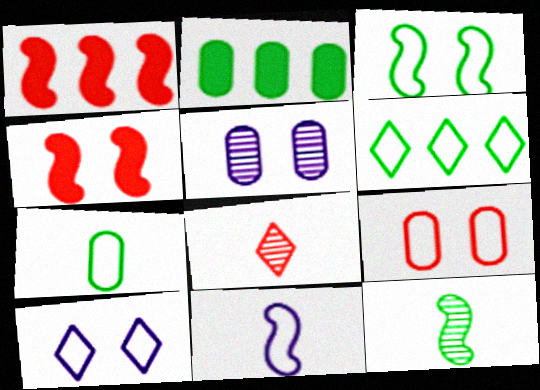[[1, 8, 9], 
[3, 6, 7], 
[3, 9, 10], 
[6, 9, 11]]